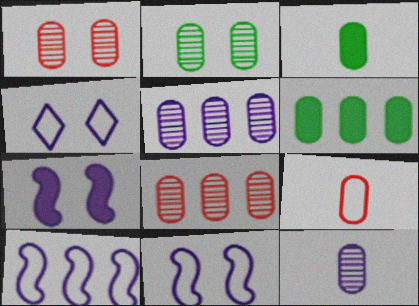[[2, 8, 12], 
[3, 9, 12]]